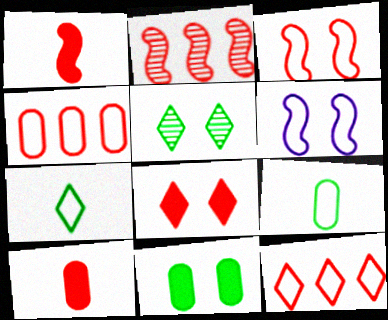[[1, 2, 3], 
[4, 6, 7], 
[6, 9, 12]]